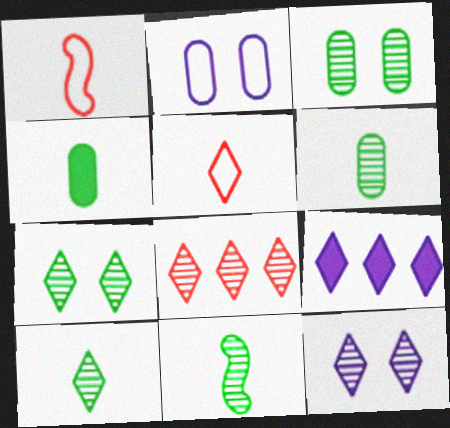[[1, 3, 9], 
[5, 7, 9], 
[6, 10, 11], 
[8, 10, 12]]